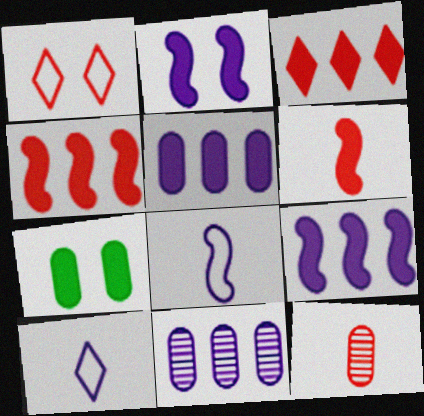[[1, 4, 12], 
[2, 10, 11]]